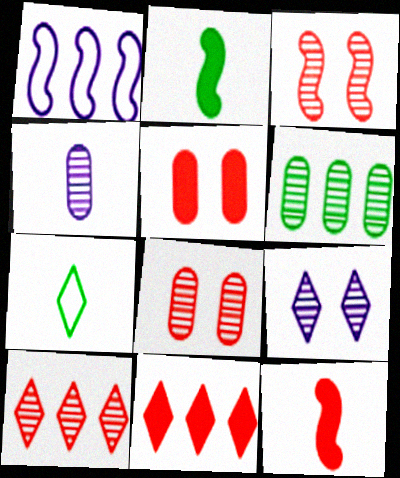[[1, 2, 3], 
[1, 6, 11], 
[4, 6, 8], 
[4, 7, 12], 
[5, 11, 12], 
[7, 9, 11]]